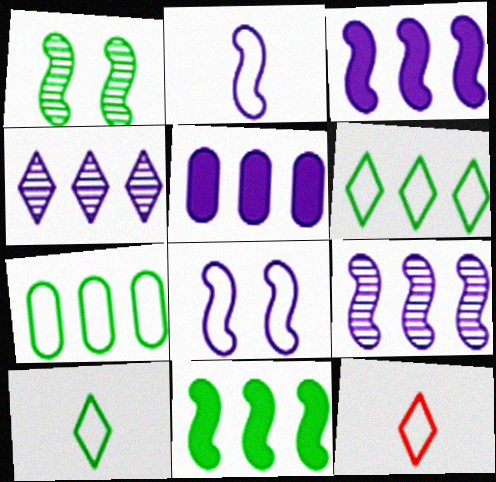[[1, 5, 12], 
[7, 8, 12]]